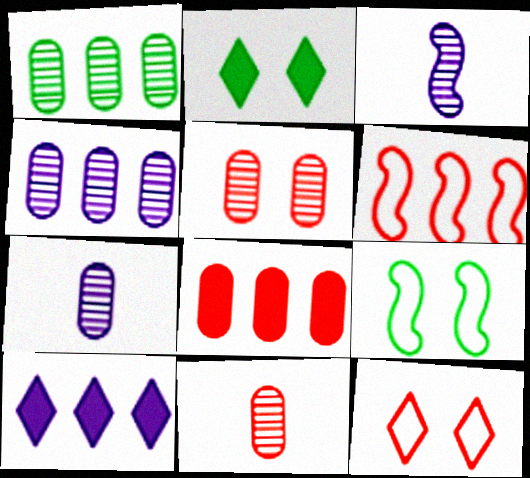[[1, 5, 7], 
[1, 6, 10], 
[2, 6, 7], 
[9, 10, 11]]